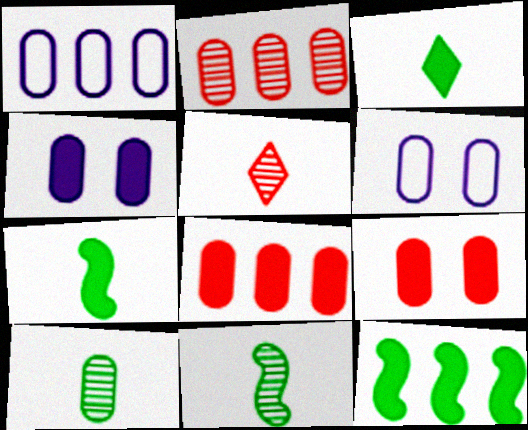[[1, 9, 10], 
[5, 6, 12], 
[6, 8, 10]]